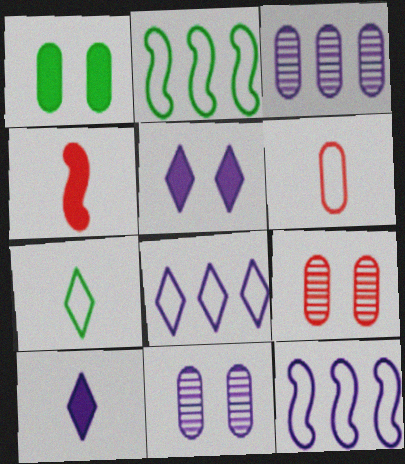[[1, 3, 6], 
[2, 9, 10], 
[10, 11, 12]]